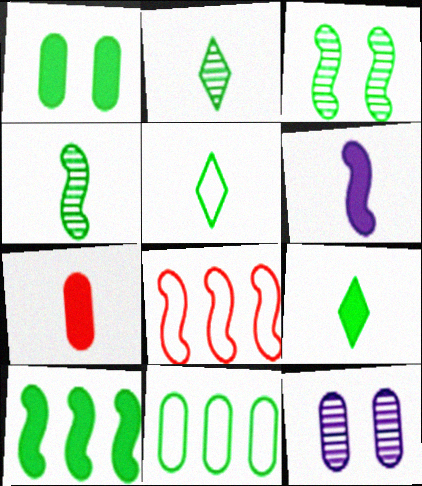[[1, 9, 10], 
[2, 5, 9], 
[3, 6, 8], 
[3, 9, 11], 
[6, 7, 9], 
[7, 11, 12], 
[8, 9, 12]]